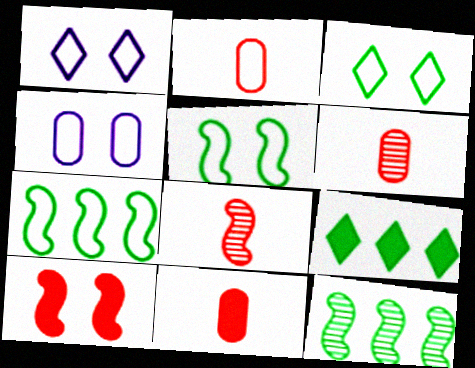[[1, 2, 7], 
[1, 11, 12], 
[2, 6, 11], 
[4, 8, 9]]